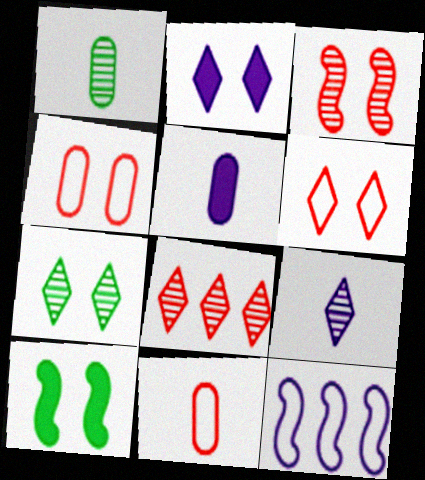[[1, 5, 11], 
[2, 6, 7], 
[7, 8, 9]]